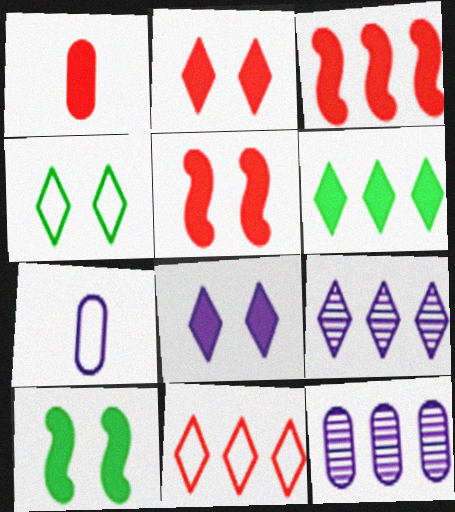[[1, 2, 3], 
[6, 9, 11]]